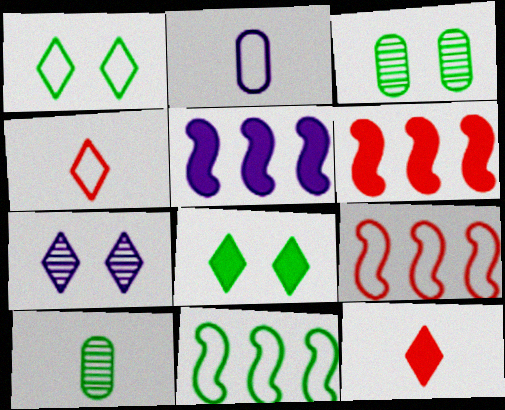[[1, 2, 9], 
[2, 5, 7], 
[3, 4, 5], 
[8, 10, 11]]